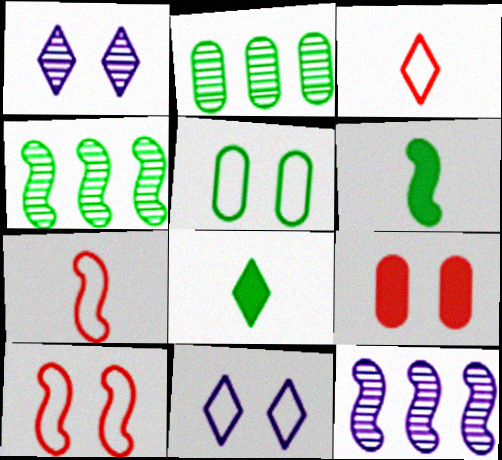[[4, 5, 8], 
[5, 10, 11], 
[6, 10, 12]]